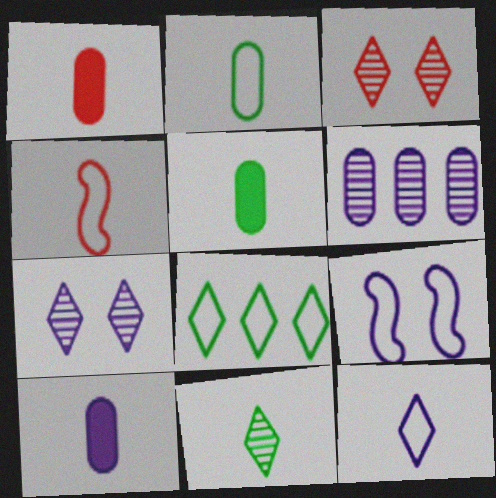[[1, 5, 10], 
[2, 4, 12], 
[4, 10, 11]]